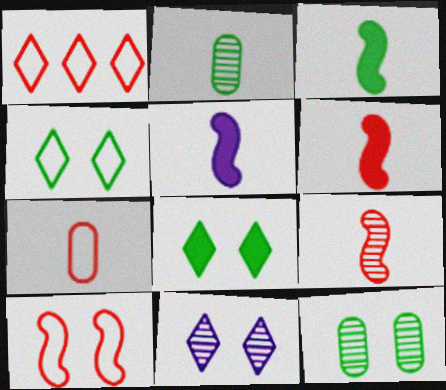[[1, 5, 12], 
[1, 7, 10], 
[3, 5, 6]]